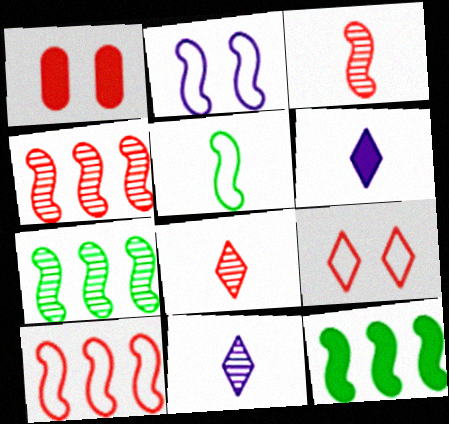[[1, 6, 12], 
[1, 8, 10], 
[2, 3, 12], 
[2, 5, 10]]